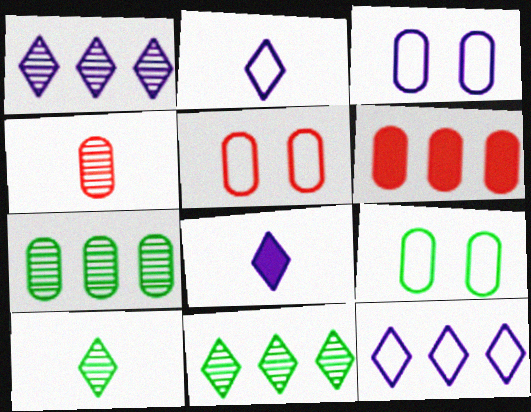[[3, 5, 9], 
[4, 5, 6]]